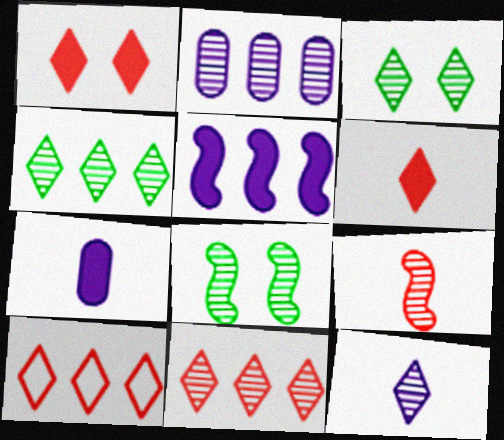[[2, 3, 9], 
[3, 11, 12], 
[7, 8, 10]]